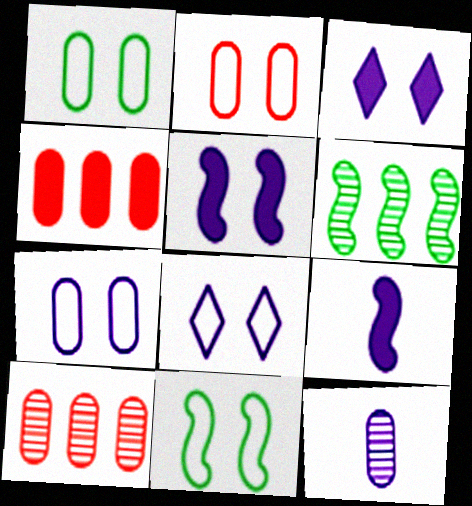[[1, 2, 7], 
[1, 4, 12], 
[2, 8, 11]]